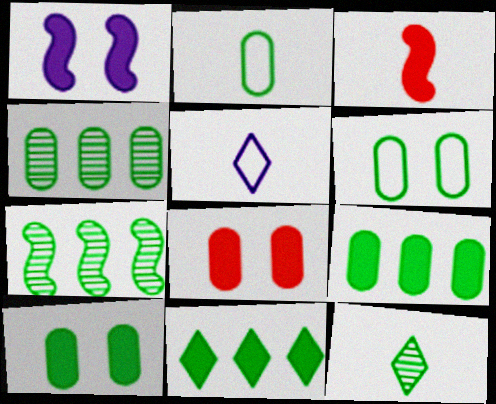[[2, 4, 10], 
[5, 7, 8]]